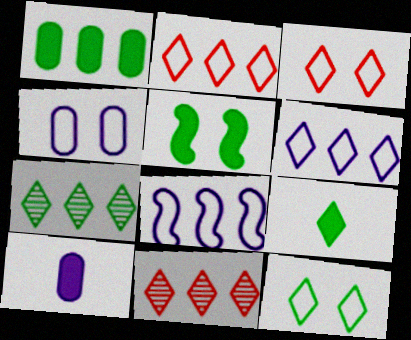[[1, 5, 9], 
[1, 8, 11], 
[7, 9, 12]]